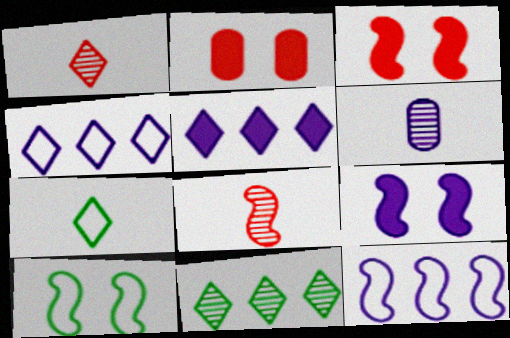[[4, 6, 9]]